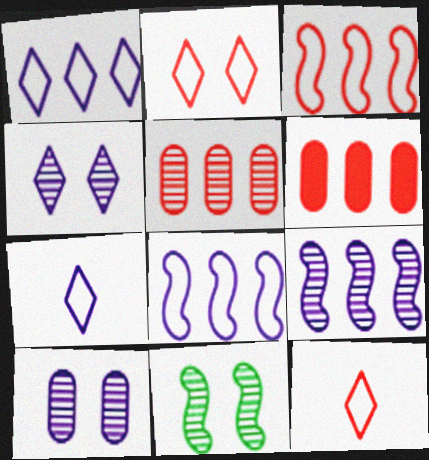[[6, 7, 11]]